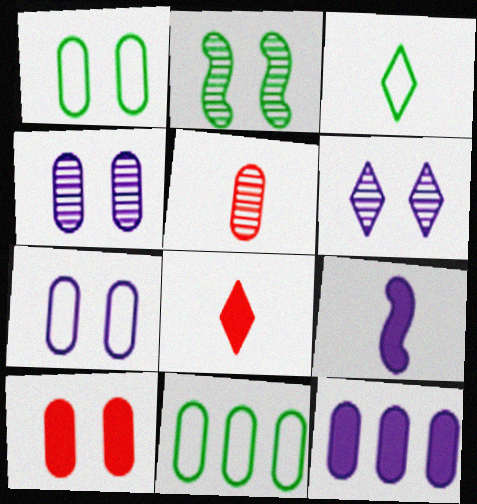[[1, 4, 10], 
[1, 5, 12], 
[3, 5, 9]]